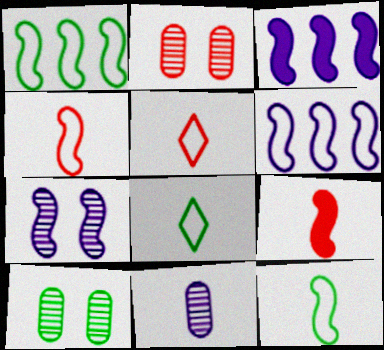[[1, 7, 9], 
[2, 3, 8], 
[3, 5, 10], 
[8, 9, 11]]